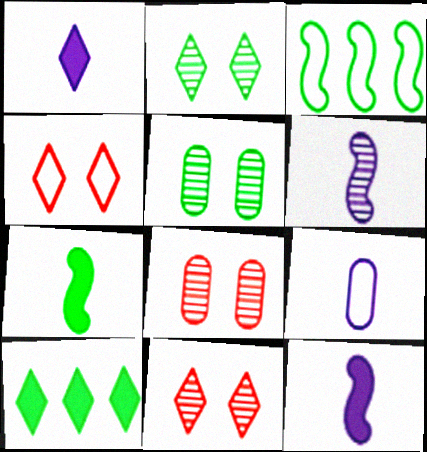[[1, 3, 8], 
[1, 6, 9], 
[3, 4, 9]]